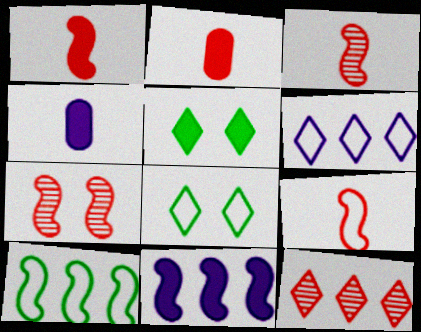[[1, 3, 9], 
[2, 5, 11]]